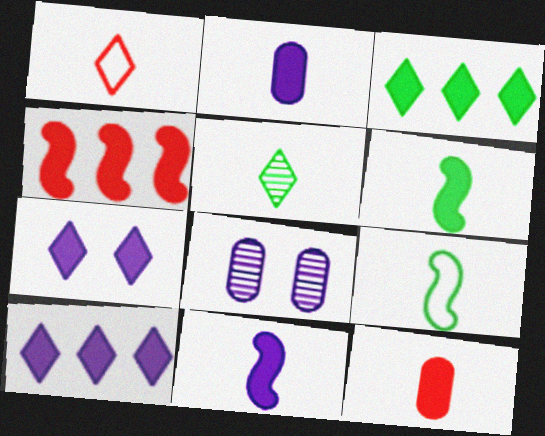[]